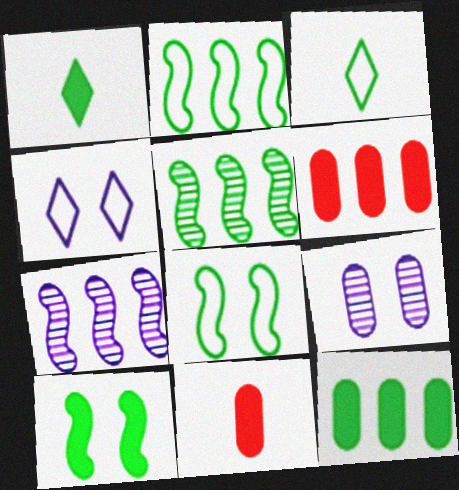[[1, 10, 12], 
[4, 5, 11]]